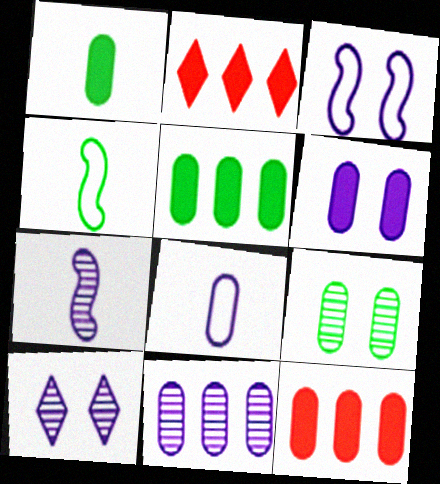[[1, 6, 12], 
[3, 6, 10], 
[4, 10, 12], 
[6, 8, 11], 
[7, 10, 11], 
[8, 9, 12]]